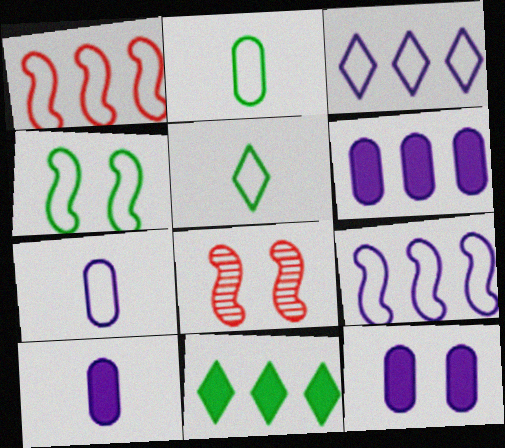[[5, 6, 8], 
[6, 10, 12], 
[7, 8, 11]]